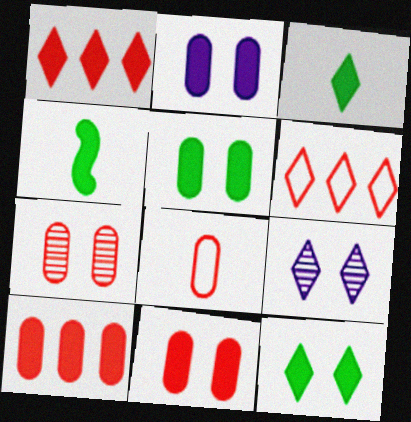[[1, 2, 4], 
[2, 5, 11], 
[3, 6, 9], 
[7, 8, 10]]